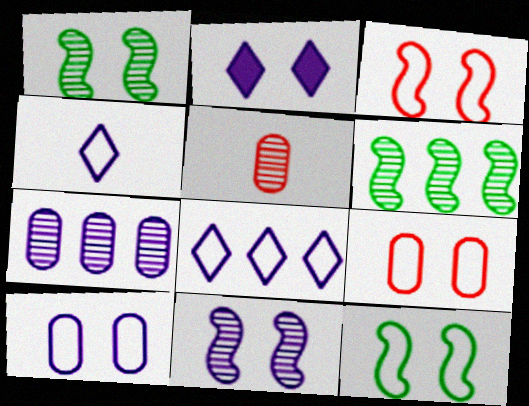[[1, 2, 9], 
[2, 10, 11]]